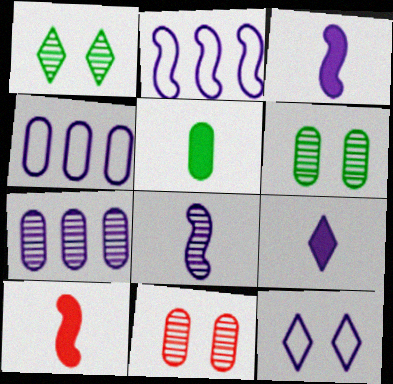[[1, 4, 10], 
[3, 7, 12], 
[4, 5, 11], 
[5, 9, 10]]